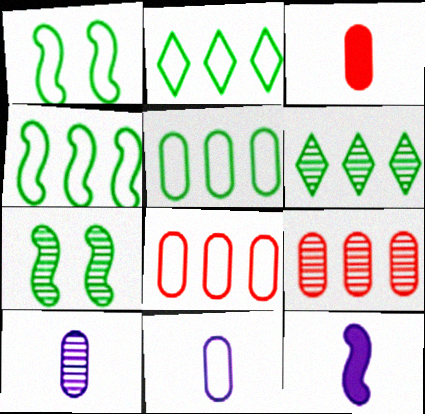[[2, 4, 5]]